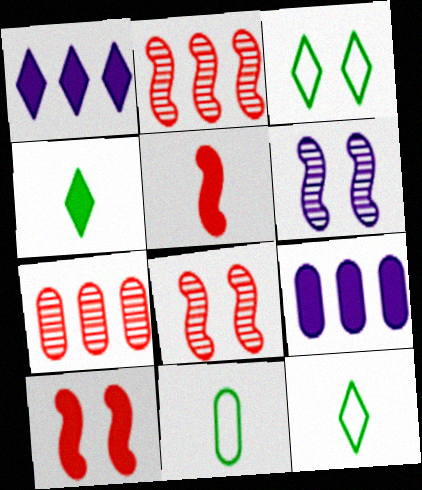[[1, 8, 11], 
[4, 9, 10], 
[8, 9, 12]]